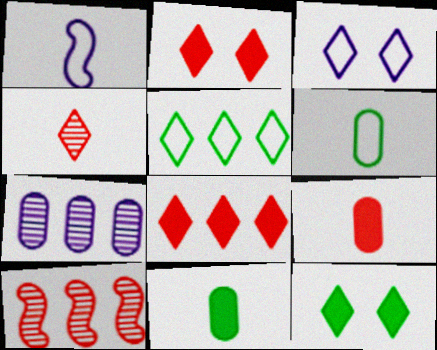[[1, 4, 11], 
[3, 10, 11]]